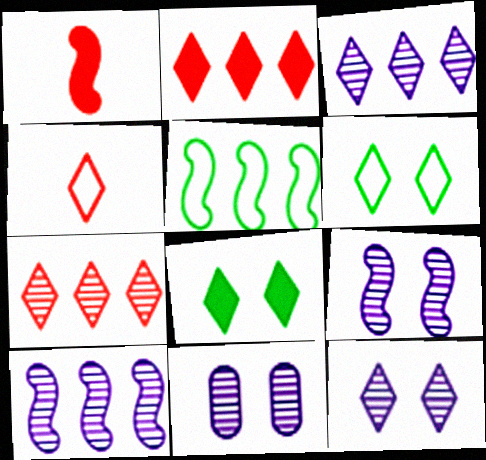[[1, 5, 9], 
[3, 4, 8], 
[9, 11, 12]]